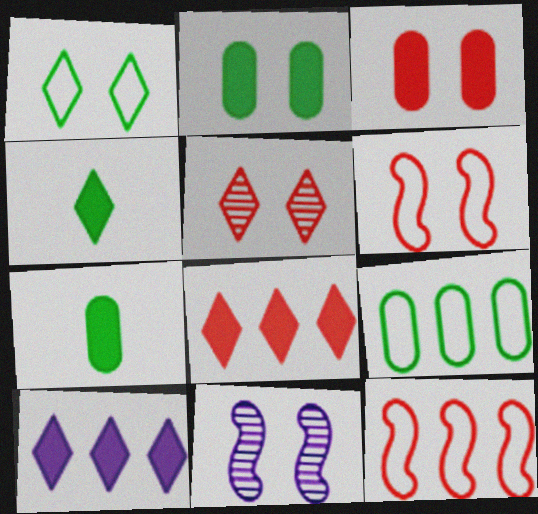[[1, 3, 11], 
[3, 5, 6]]